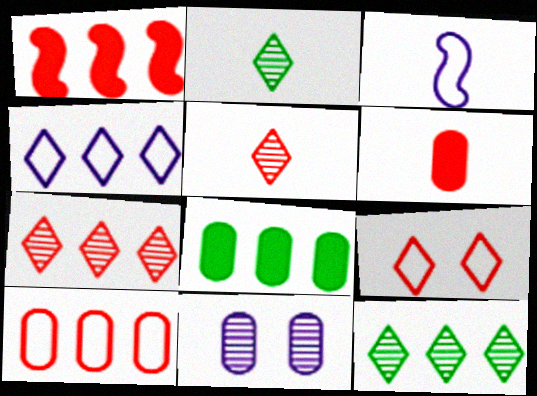[[1, 7, 10], 
[2, 3, 6]]